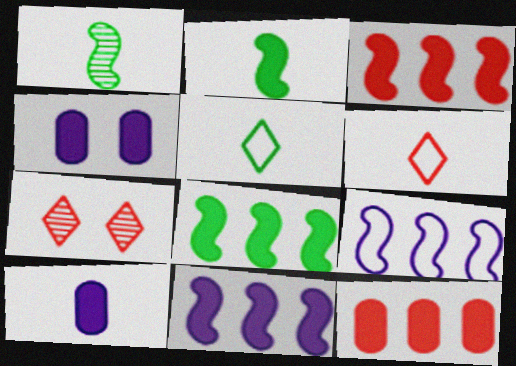[[1, 6, 10], 
[3, 8, 11]]